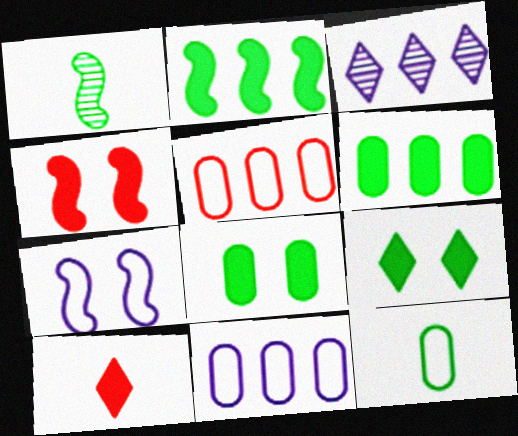[[2, 3, 5], 
[3, 4, 12]]